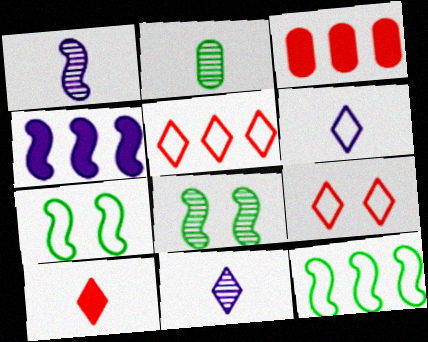[[2, 4, 9], 
[3, 6, 8], 
[3, 7, 11]]